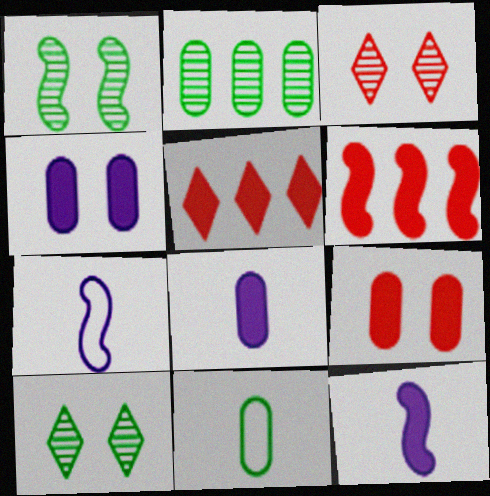[[1, 6, 7]]